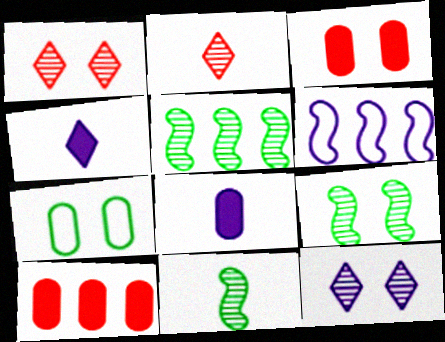[[5, 9, 11], 
[6, 8, 12]]